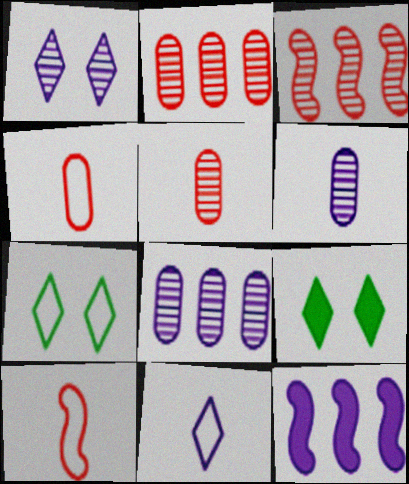[[5, 7, 12], 
[8, 9, 10]]